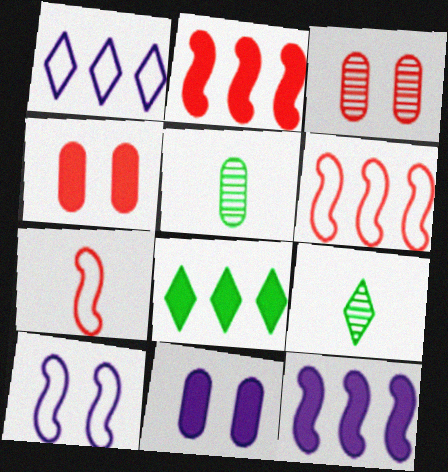[[6, 9, 11]]